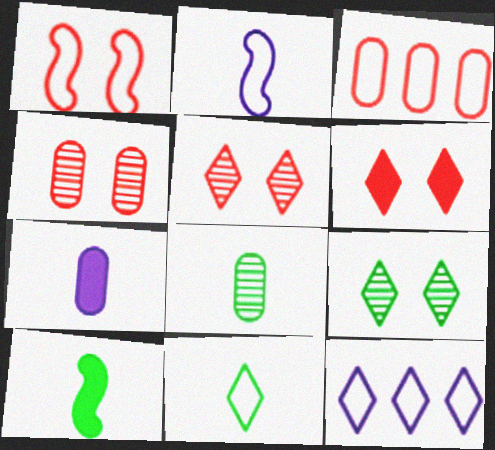[[1, 4, 6], 
[4, 10, 12], 
[8, 10, 11]]